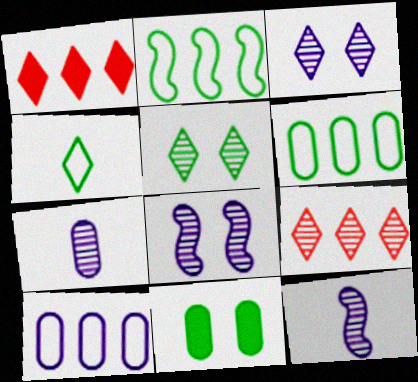[[1, 3, 4]]